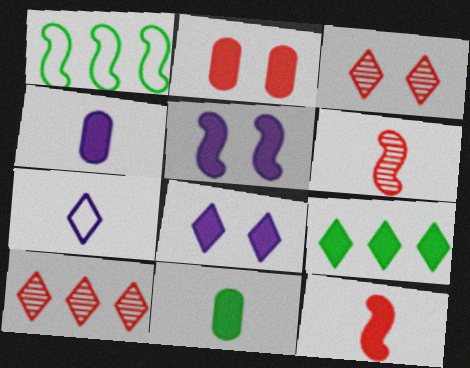[[1, 3, 4], 
[1, 5, 6], 
[3, 7, 9], 
[6, 7, 11]]